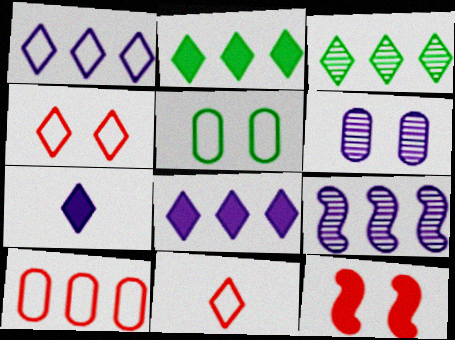[[2, 9, 10], 
[3, 4, 7]]